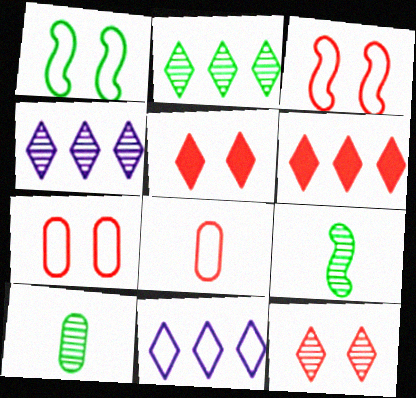[[1, 8, 11], 
[2, 6, 11]]